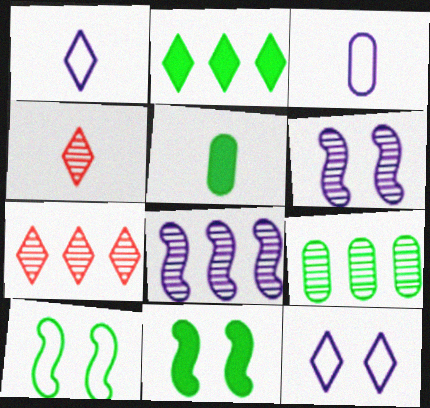[[2, 4, 12], 
[2, 5, 11], 
[3, 7, 11], 
[4, 6, 9], 
[7, 8, 9]]